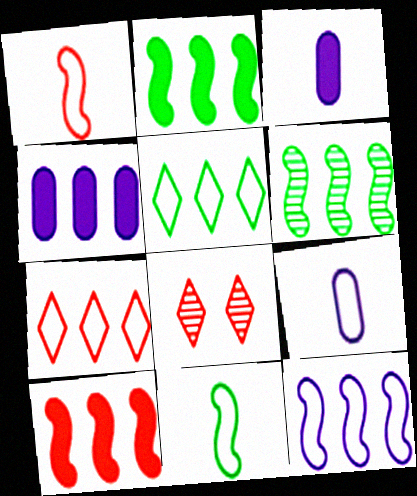[[2, 8, 9], 
[4, 6, 7], 
[4, 8, 11], 
[6, 10, 12]]